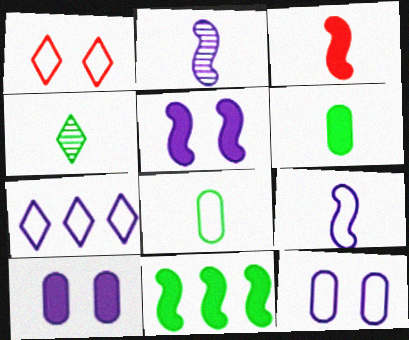[[2, 7, 10], 
[3, 5, 11], 
[7, 9, 12]]